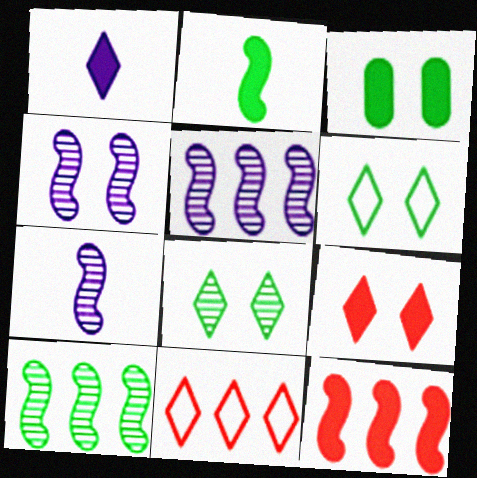[[1, 3, 12], 
[1, 8, 11], 
[3, 7, 11], 
[4, 5, 7]]